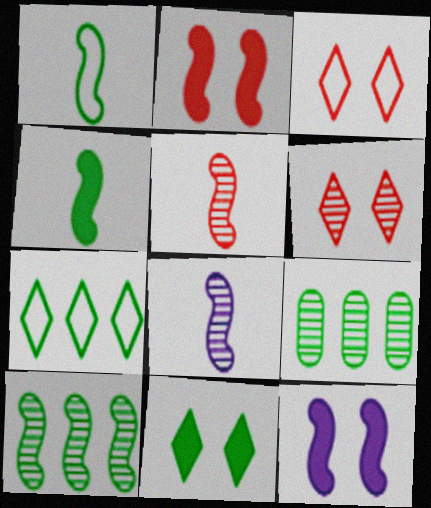[[1, 9, 11], 
[6, 8, 9]]